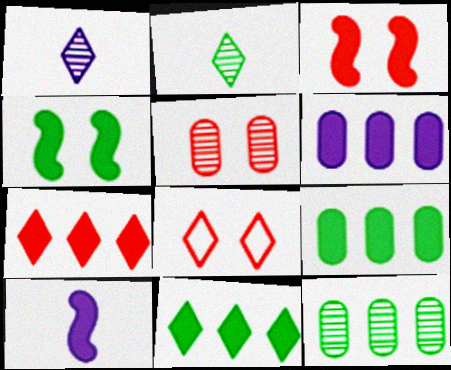[[1, 8, 11], 
[3, 5, 8], 
[8, 10, 12]]